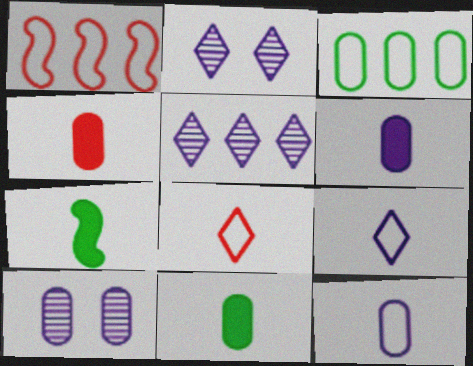[[1, 2, 11], 
[3, 4, 10], 
[4, 6, 11]]